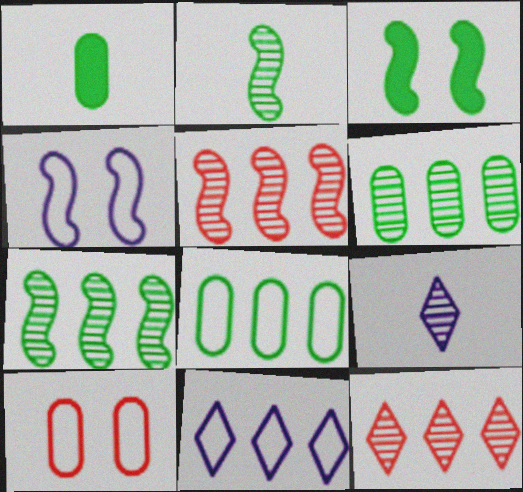[[1, 4, 12]]